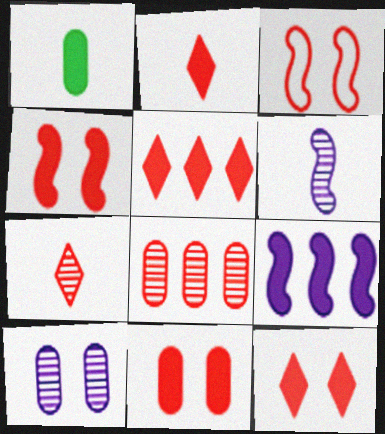[[1, 9, 12], 
[2, 3, 8], 
[2, 5, 12], 
[4, 11, 12]]